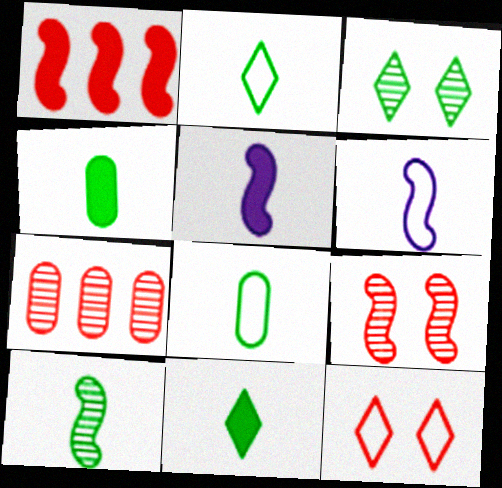[[2, 4, 10], 
[8, 10, 11]]